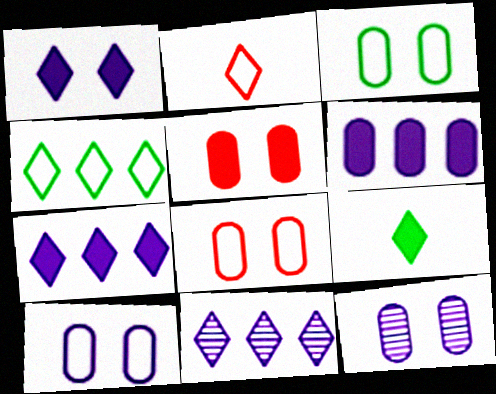[[3, 5, 12], 
[3, 8, 10]]